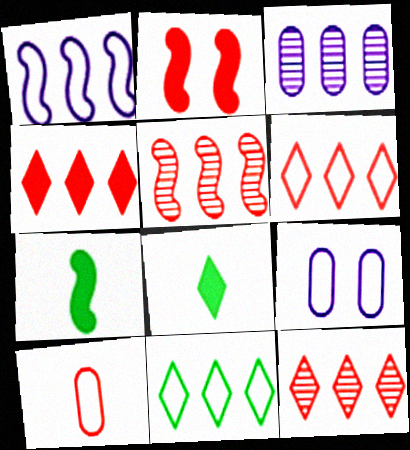[[2, 10, 12], 
[4, 6, 12], 
[5, 8, 9], 
[7, 9, 12]]